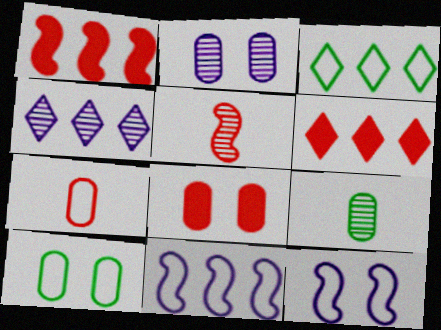[[2, 8, 10], 
[3, 4, 6], 
[3, 7, 12], 
[6, 9, 12]]